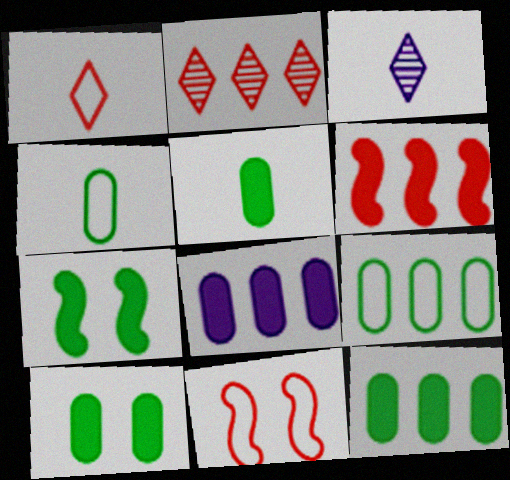[[3, 11, 12], 
[5, 10, 12]]